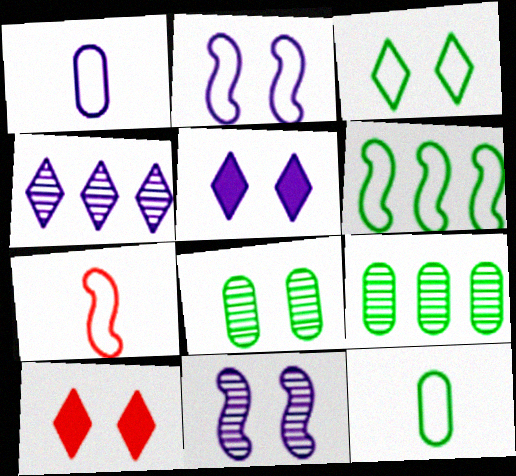[[2, 6, 7], 
[2, 8, 10], 
[3, 6, 12], 
[5, 7, 9]]